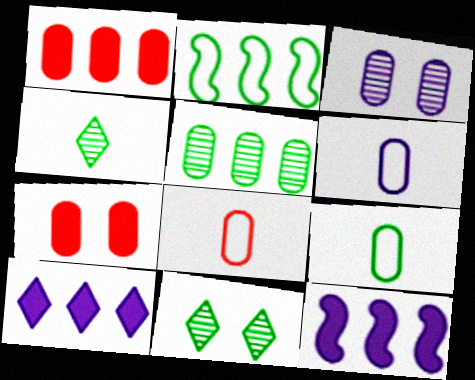[[1, 3, 9], 
[5, 6, 7], 
[6, 8, 9], 
[8, 11, 12]]